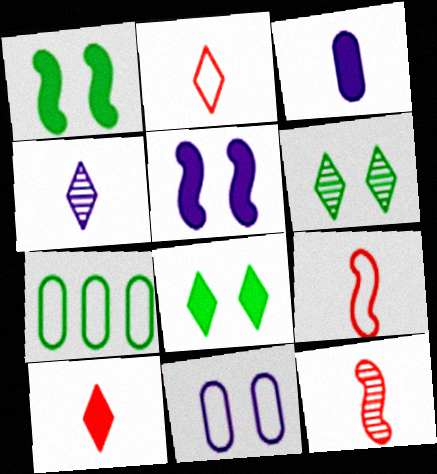[]